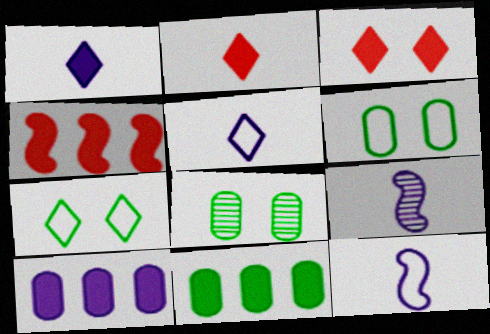[[4, 5, 8]]